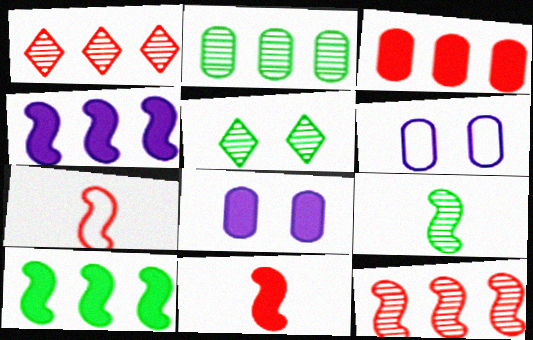[[2, 5, 9]]